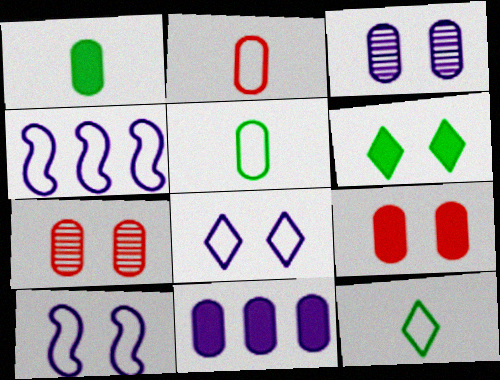[[1, 9, 11], 
[5, 7, 11], 
[6, 7, 10]]